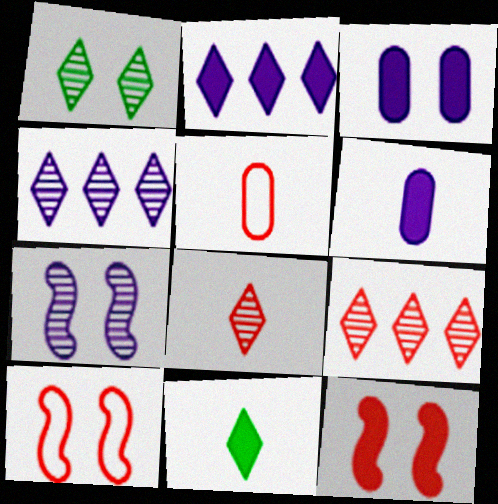[[1, 3, 10], 
[1, 4, 8], 
[5, 9, 12]]